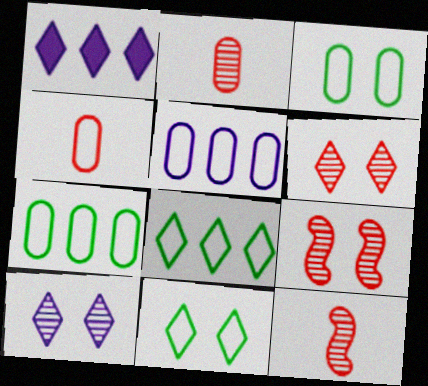[[1, 3, 12], 
[3, 4, 5]]